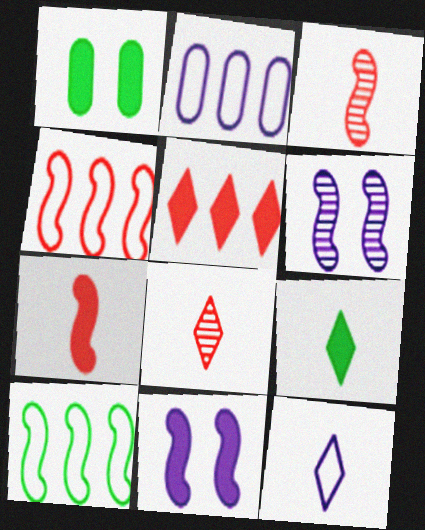[[3, 10, 11], 
[6, 7, 10], 
[8, 9, 12]]